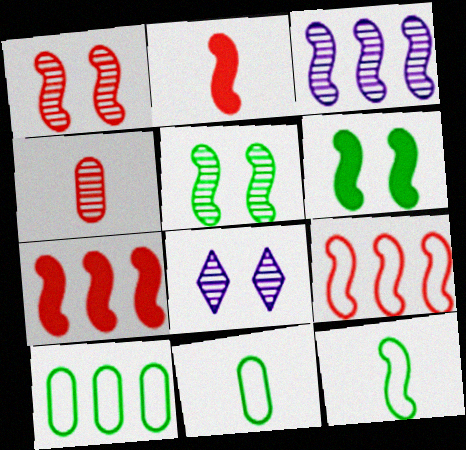[[1, 2, 9], 
[2, 8, 10], 
[7, 8, 11]]